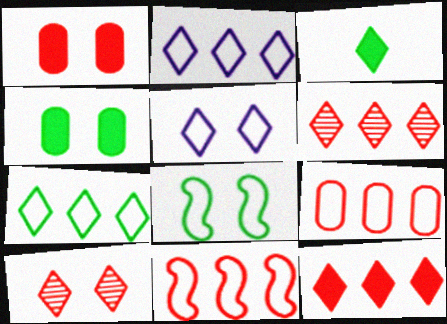[[2, 3, 10], 
[3, 5, 6]]